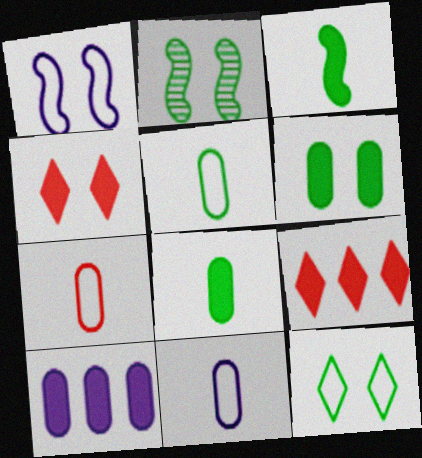[[2, 6, 12], 
[2, 9, 11], 
[3, 4, 10], 
[5, 7, 11]]